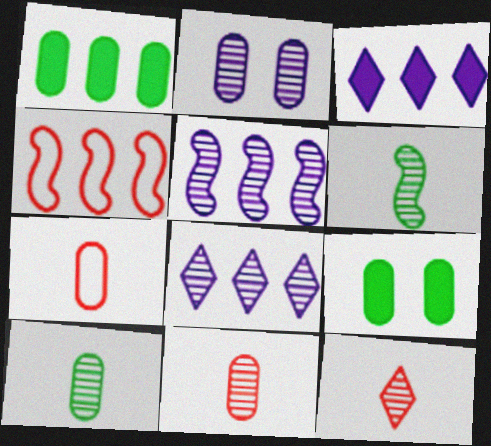[[1, 2, 7], 
[1, 4, 8]]